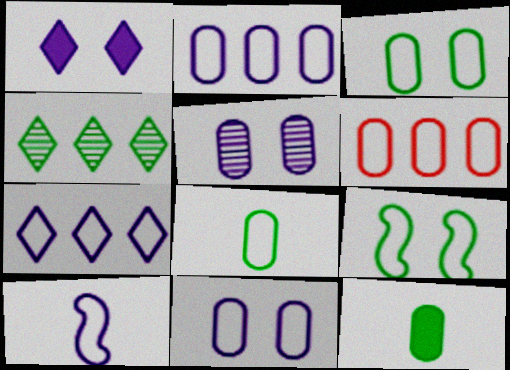[[4, 9, 12], 
[5, 6, 12], 
[6, 8, 11], 
[7, 10, 11]]